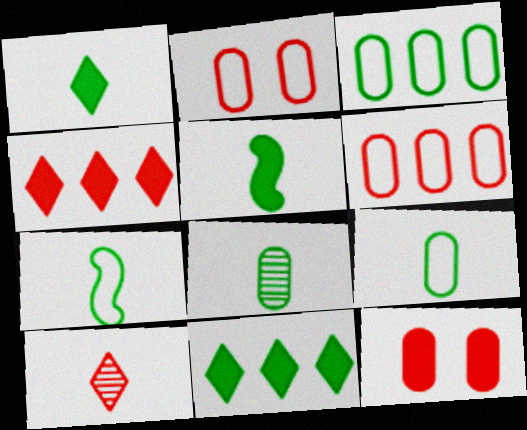[[1, 7, 8]]